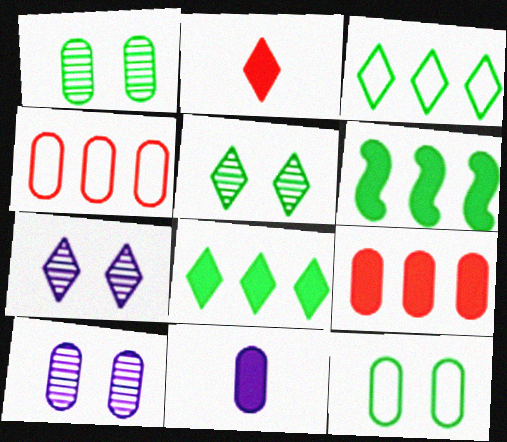[[1, 4, 11], 
[2, 3, 7]]